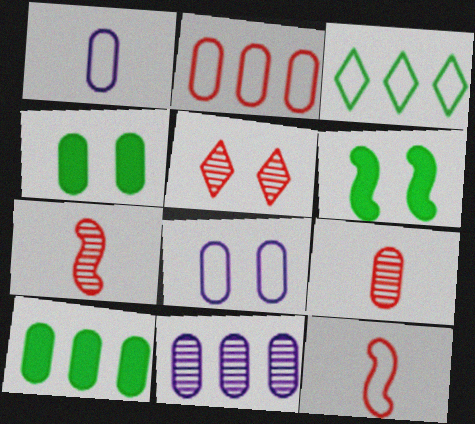[[2, 10, 11], 
[3, 8, 12], 
[5, 6, 8], 
[8, 9, 10]]